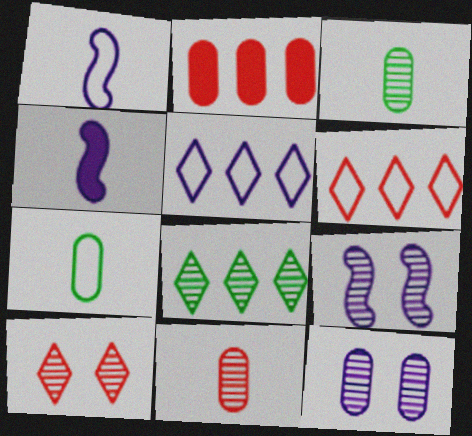[[2, 7, 12], 
[4, 5, 12], 
[8, 9, 11]]